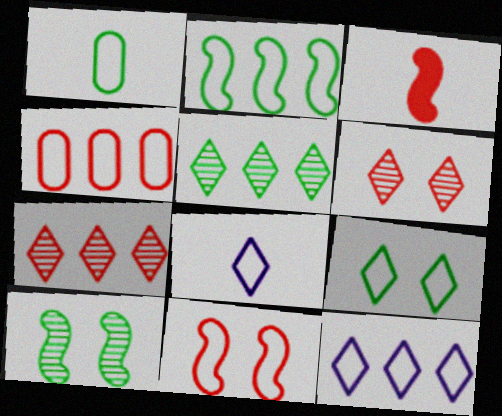[[1, 2, 9], 
[1, 11, 12], 
[2, 4, 12], 
[3, 4, 6]]